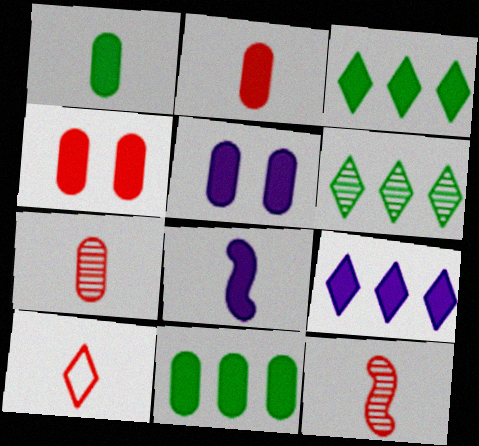[[2, 5, 11], 
[2, 10, 12], 
[3, 4, 8], 
[5, 8, 9]]